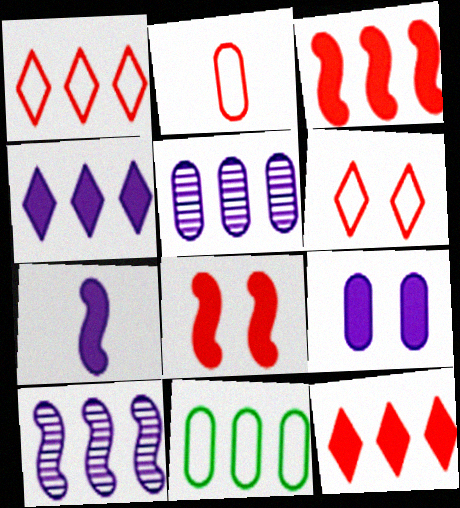[[4, 7, 9], 
[10, 11, 12]]